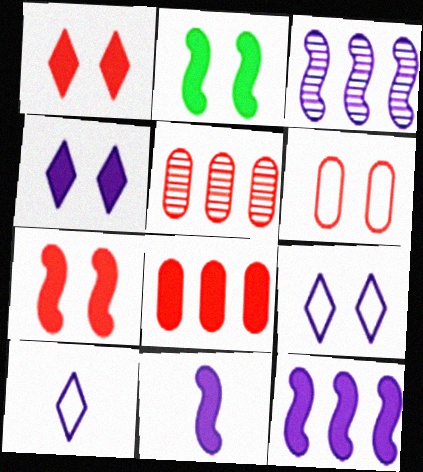[[2, 5, 10]]